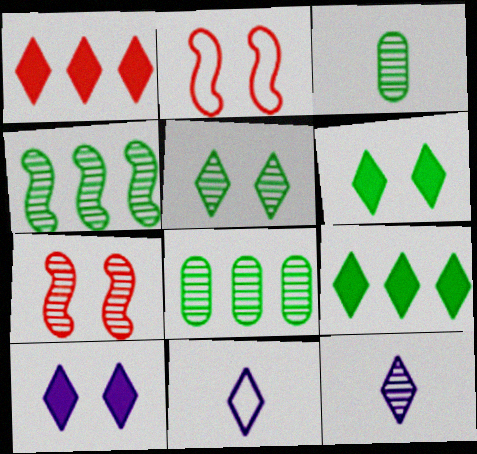[[1, 5, 11], 
[3, 4, 5], 
[7, 8, 12]]